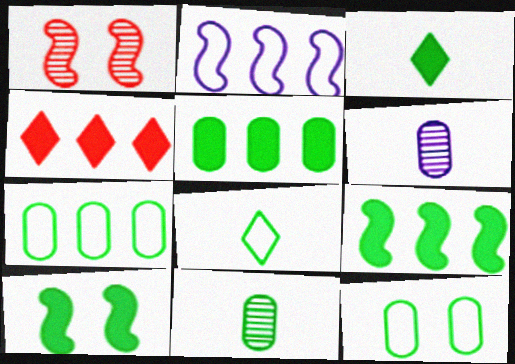[[3, 5, 10], 
[5, 11, 12]]